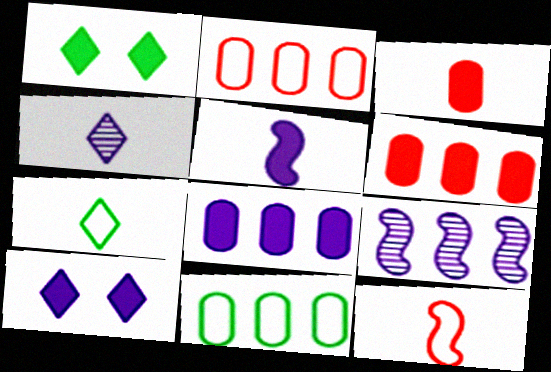[[1, 5, 6], 
[5, 8, 10]]